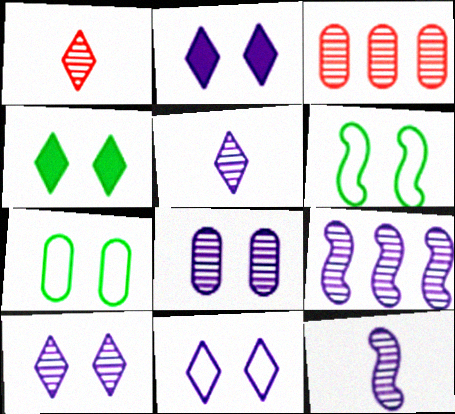[[2, 10, 11], 
[5, 8, 9]]